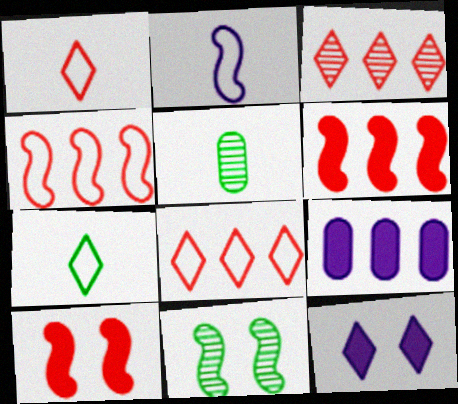[[1, 9, 11], 
[2, 6, 11], 
[3, 7, 12], 
[4, 5, 12]]